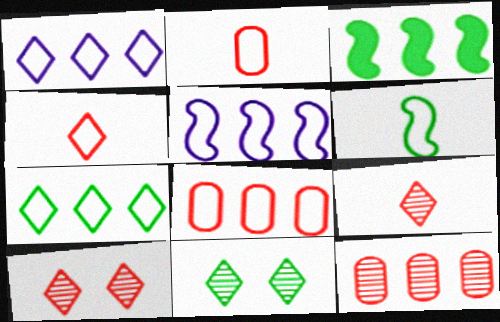[[1, 3, 12], 
[5, 7, 8]]